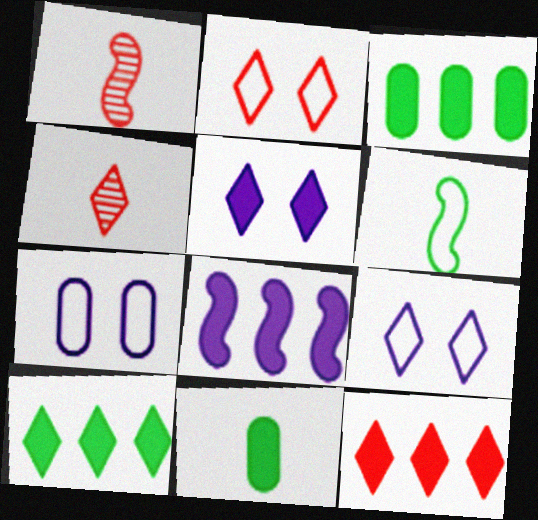[[1, 3, 9], 
[1, 7, 10], 
[2, 4, 12], 
[3, 8, 12], 
[4, 9, 10]]